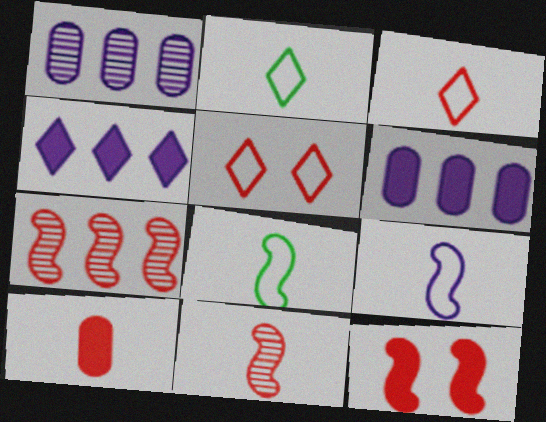[[1, 2, 12], 
[3, 10, 11], 
[5, 7, 10]]